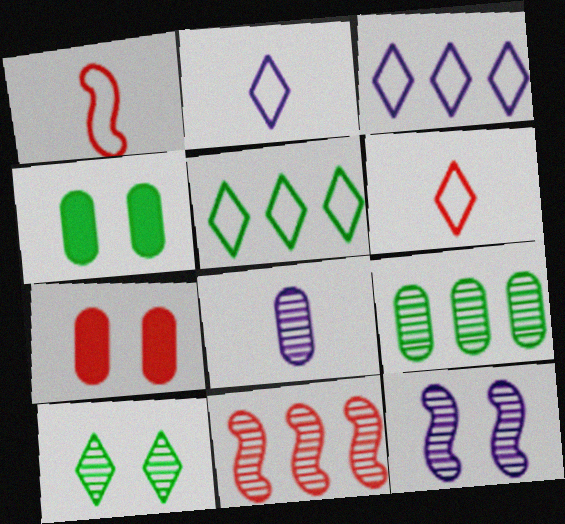[[2, 4, 11], 
[6, 7, 11], 
[8, 10, 11]]